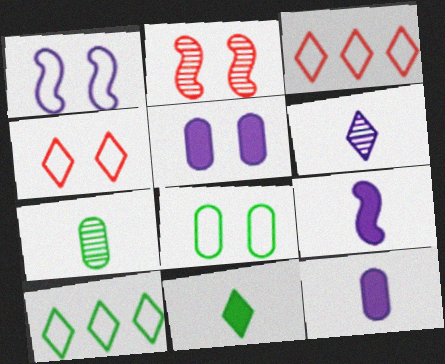[[1, 4, 8], 
[2, 10, 12]]